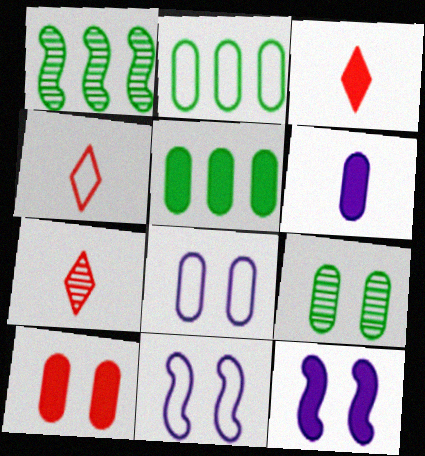[[1, 3, 8], 
[2, 4, 11], 
[2, 7, 12], 
[3, 4, 7], 
[3, 5, 12], 
[5, 6, 10], 
[5, 7, 11], 
[8, 9, 10]]